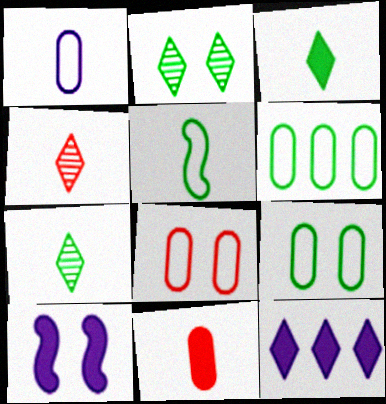[[1, 6, 8], 
[2, 8, 10], 
[4, 6, 10]]